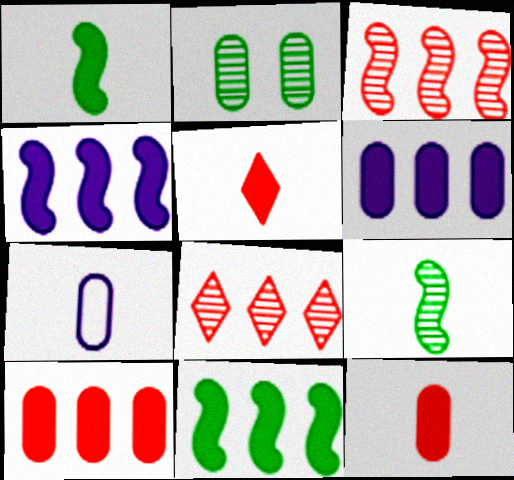[[2, 7, 10], 
[5, 7, 9]]